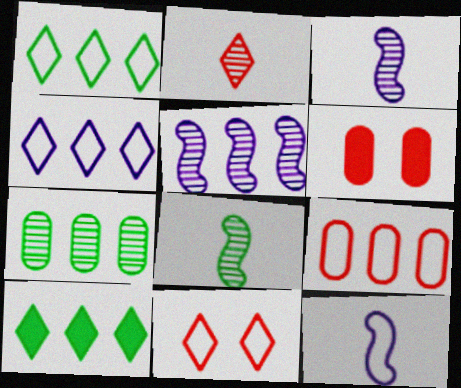[[1, 3, 6], 
[4, 6, 8], 
[5, 9, 10]]